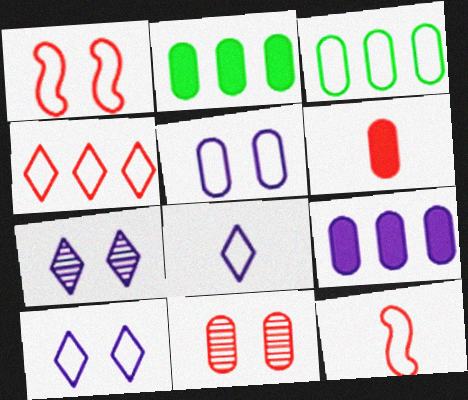[[1, 3, 8], 
[2, 7, 12], 
[3, 10, 12]]